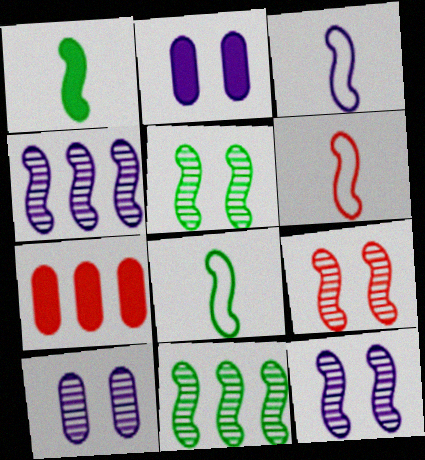[[3, 6, 8], 
[5, 9, 12]]